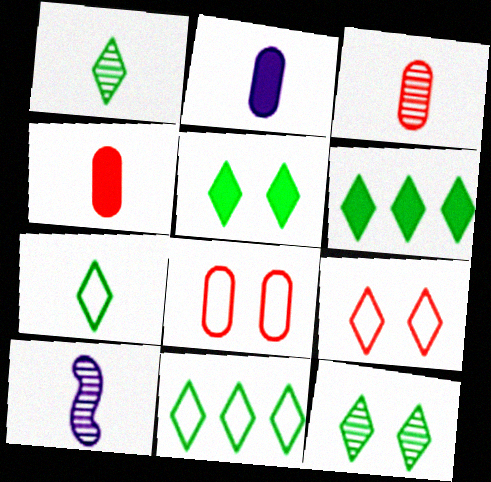[[1, 3, 10], 
[1, 5, 11], 
[4, 7, 10], 
[6, 7, 12], 
[6, 8, 10]]